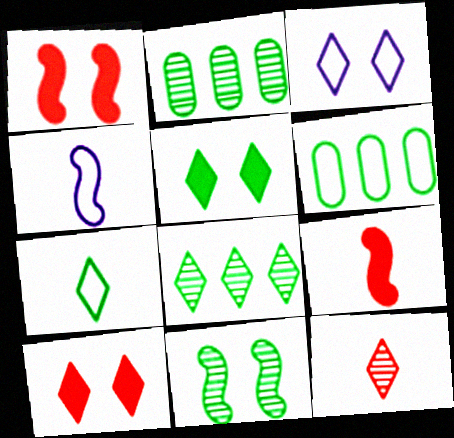[[2, 3, 9], 
[2, 4, 10], 
[5, 7, 8]]